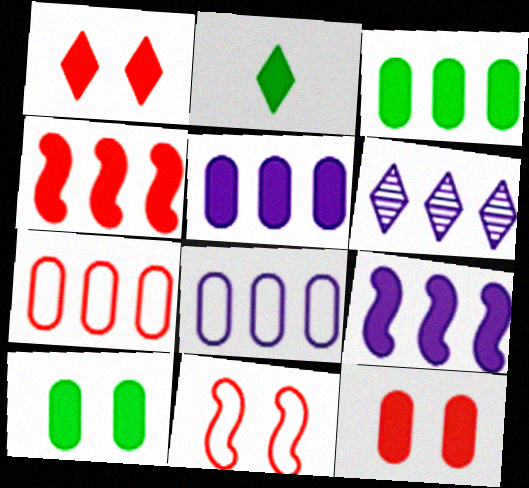[[2, 9, 12], 
[6, 8, 9]]